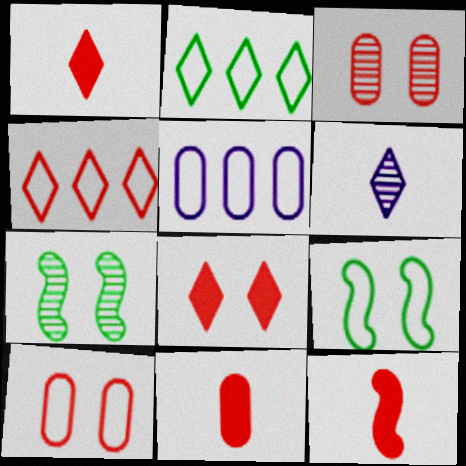[[1, 5, 7], 
[1, 11, 12], 
[2, 6, 8], 
[3, 4, 12]]